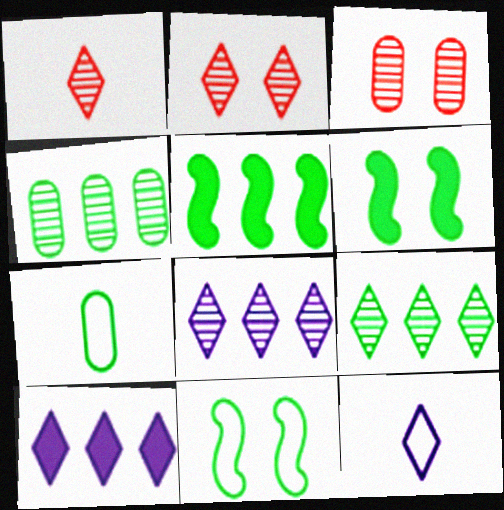[[3, 5, 12], 
[6, 7, 9]]